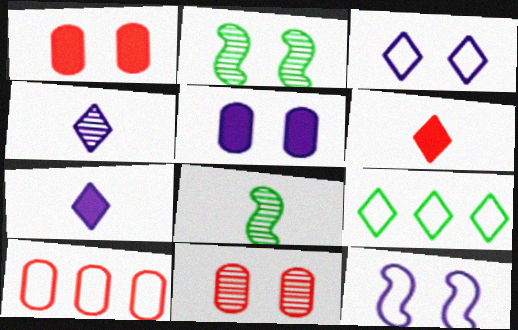[[1, 2, 3], 
[2, 7, 10]]